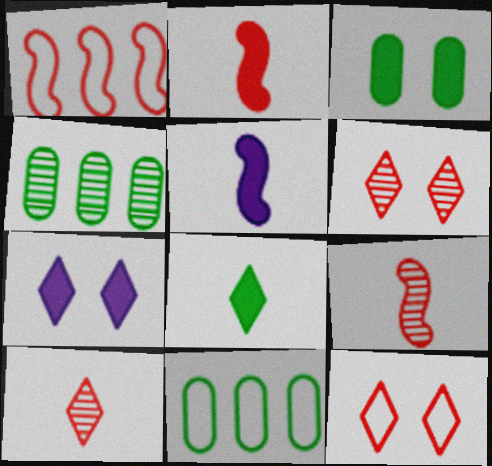[[4, 5, 12], 
[5, 6, 11], 
[7, 9, 11]]